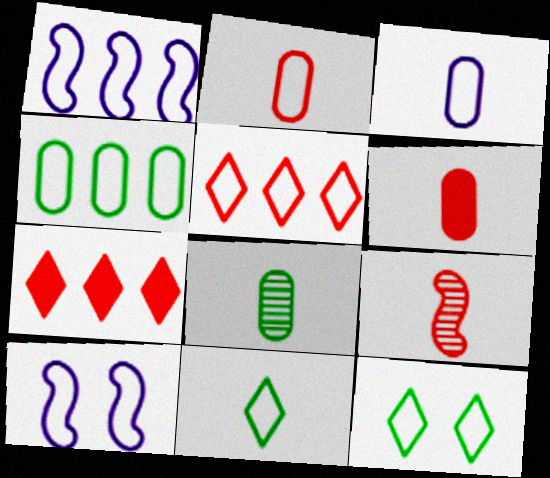[[1, 2, 12], 
[1, 4, 5], 
[3, 6, 8], 
[7, 8, 10]]